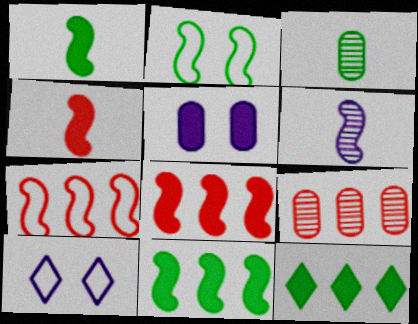[[1, 9, 10], 
[2, 3, 12], 
[2, 6, 8], 
[3, 8, 10], 
[4, 5, 12]]